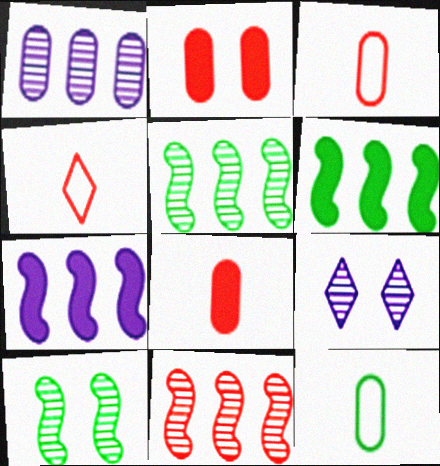[[1, 2, 12], 
[2, 4, 11], 
[3, 6, 9]]